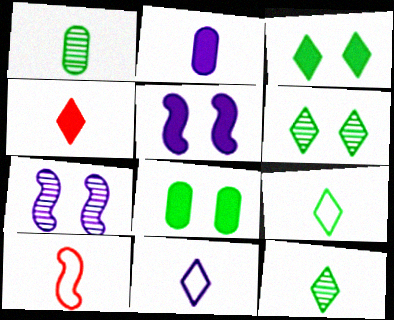[[2, 10, 12], 
[4, 11, 12]]